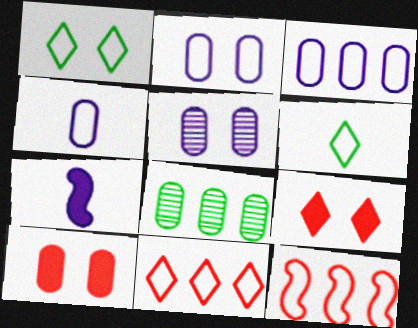[[1, 4, 12], 
[2, 3, 4], 
[2, 6, 12], 
[4, 8, 10]]